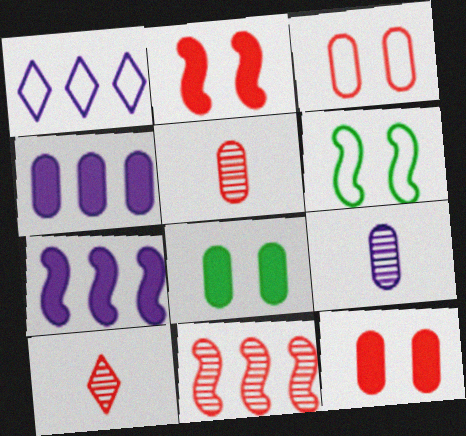[[4, 6, 10]]